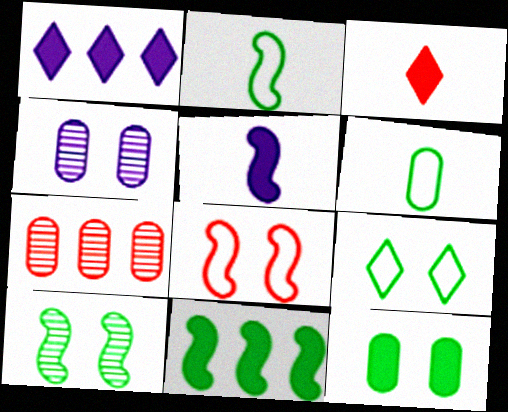[[2, 10, 11], 
[3, 7, 8], 
[5, 7, 9], 
[9, 10, 12]]